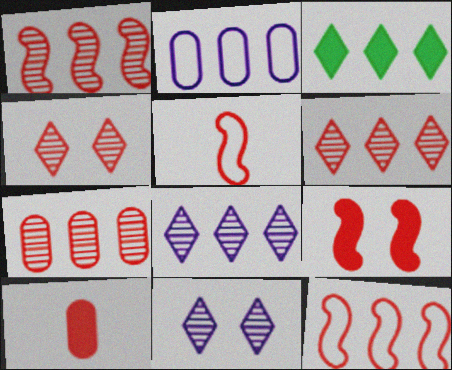[[1, 2, 3], 
[1, 5, 9], 
[1, 6, 7], 
[4, 10, 12]]